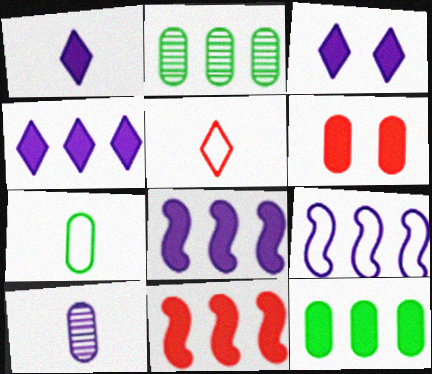[[1, 3, 4], 
[3, 9, 10], 
[4, 11, 12]]